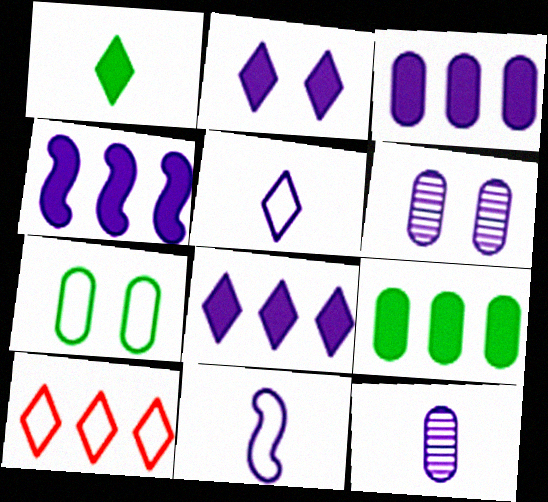[[3, 4, 8], 
[4, 5, 6], 
[6, 8, 11], 
[7, 10, 11]]